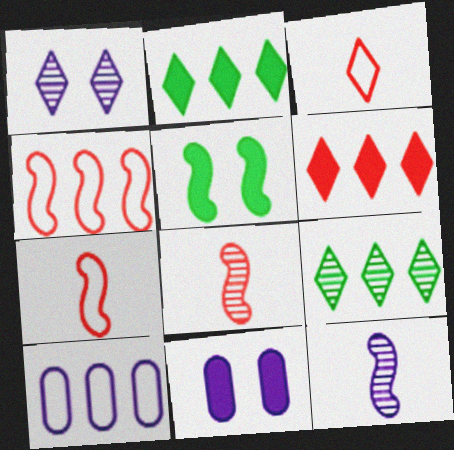[[1, 2, 3], 
[4, 5, 12], 
[7, 9, 11]]